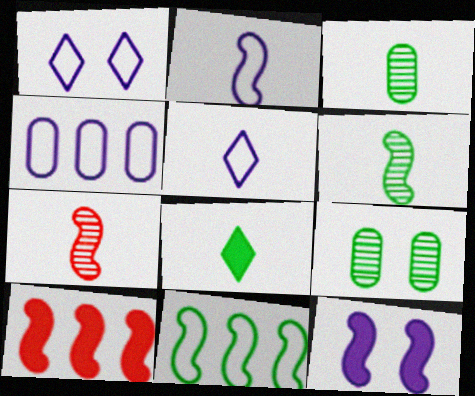[[1, 2, 4], 
[1, 3, 10], 
[5, 9, 10], 
[7, 11, 12], 
[8, 9, 11]]